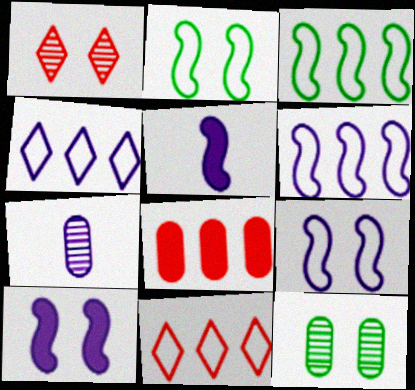[[4, 7, 10], 
[5, 11, 12]]